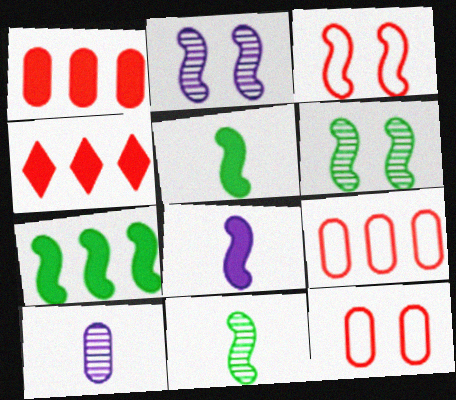[]